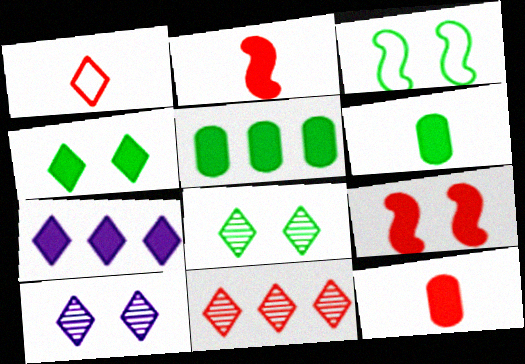[[1, 7, 8], 
[6, 7, 9]]